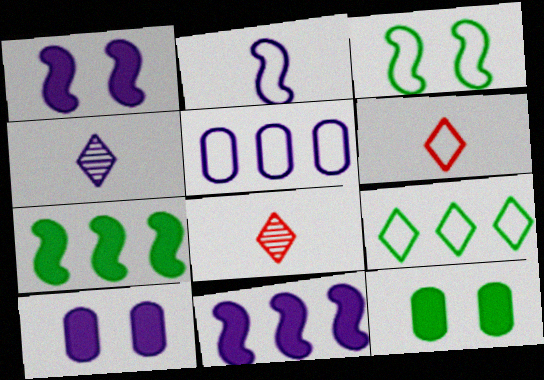[[1, 4, 5], 
[3, 5, 6]]